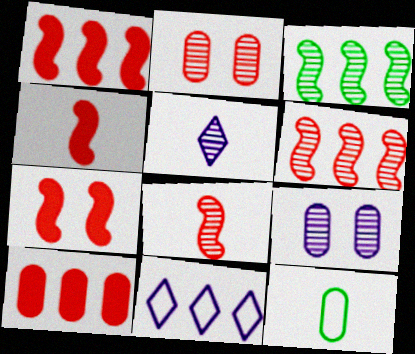[[1, 4, 7], 
[2, 3, 5], 
[3, 10, 11], 
[4, 5, 12], 
[9, 10, 12]]